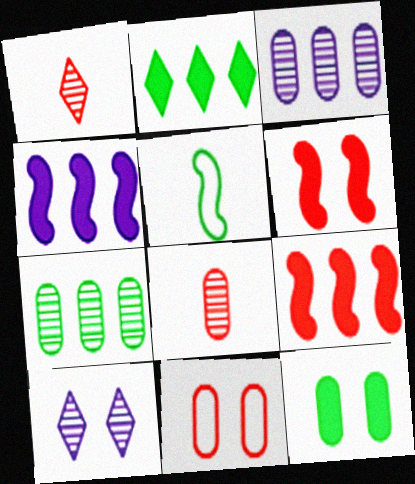[[1, 9, 11]]